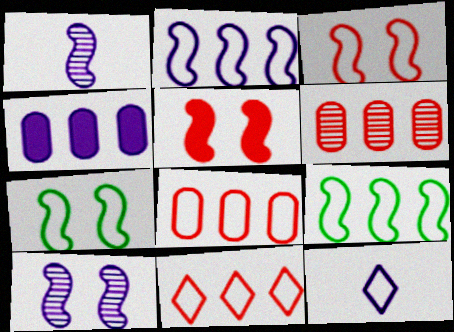[[1, 5, 9], 
[4, 10, 12], 
[5, 7, 10], 
[7, 8, 12]]